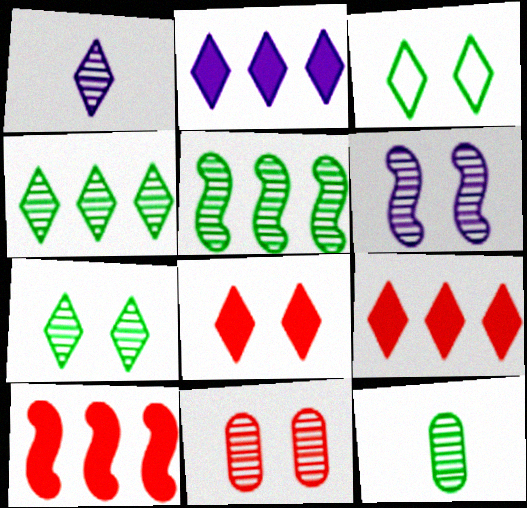[[1, 3, 9], 
[1, 5, 11], 
[5, 7, 12], 
[6, 7, 11]]